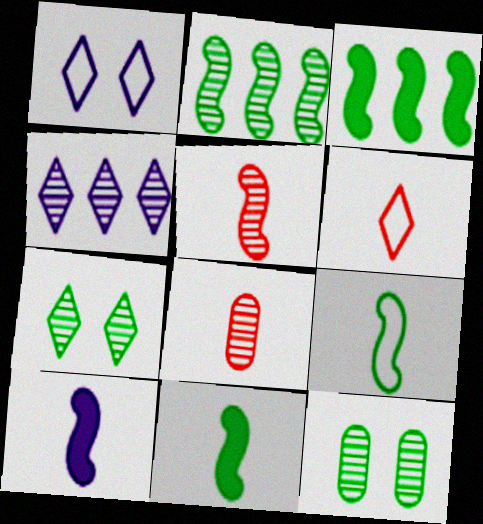[[1, 3, 8], 
[4, 5, 12], 
[5, 9, 10]]